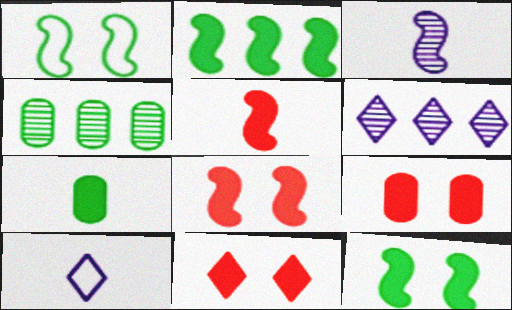[[4, 8, 10], 
[8, 9, 11]]